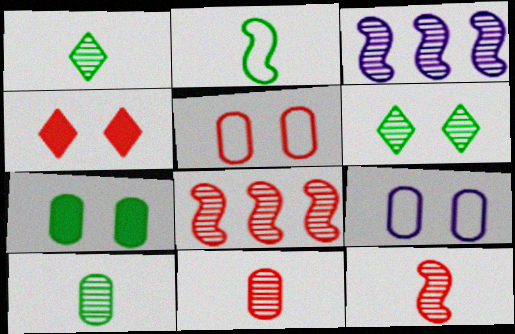[[3, 6, 11]]